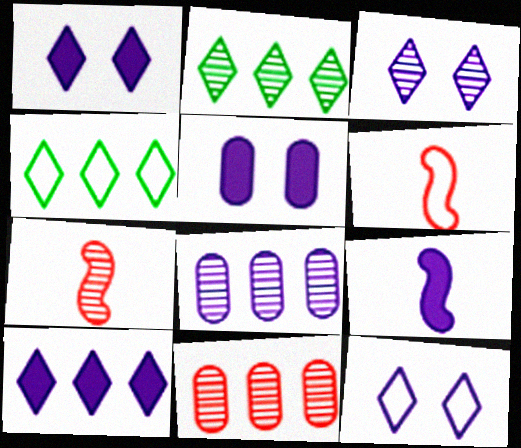[[1, 3, 12], 
[2, 5, 6], 
[4, 5, 7], 
[5, 9, 10], 
[8, 9, 12]]